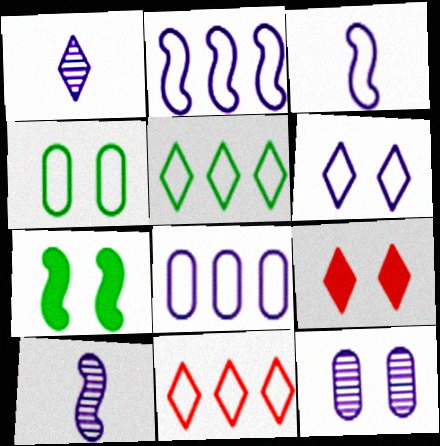[[1, 5, 9], 
[3, 4, 11], 
[3, 6, 8]]